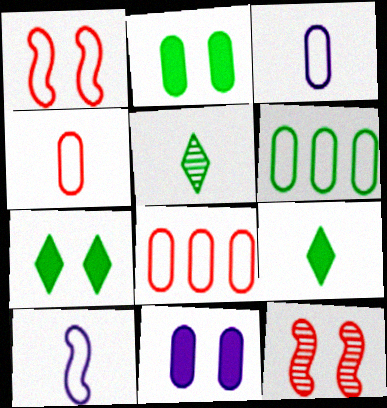[]